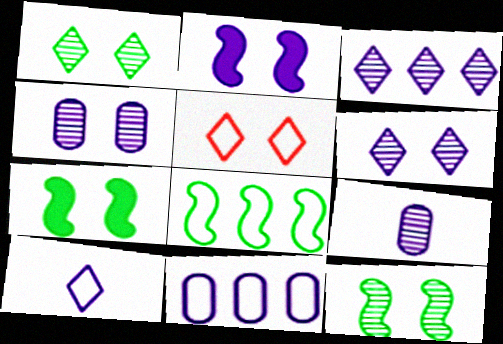[[4, 5, 7]]